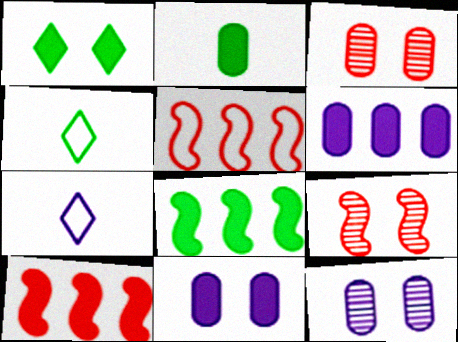[[1, 2, 8], 
[3, 7, 8], 
[4, 6, 9], 
[4, 10, 12]]